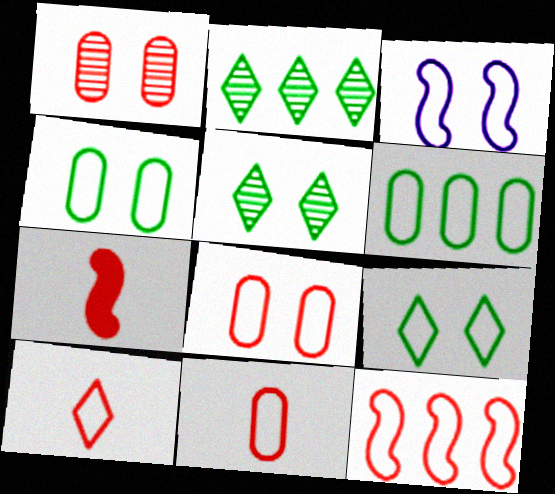[[3, 6, 10], 
[3, 8, 9], 
[8, 10, 12]]